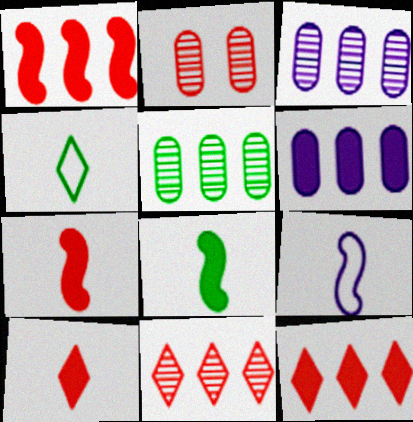[]